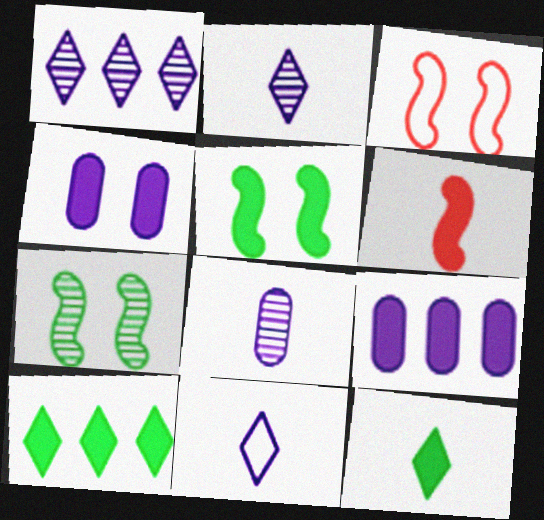[[3, 8, 10], 
[4, 6, 10]]